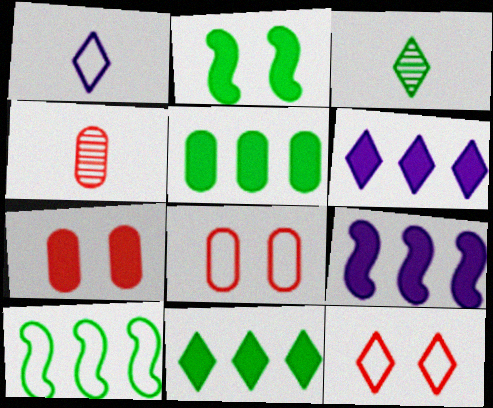[[1, 8, 10], 
[3, 6, 12], 
[3, 8, 9]]